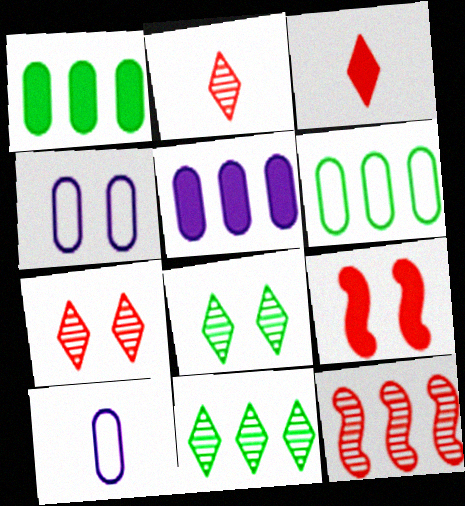[[4, 8, 9], 
[9, 10, 11]]